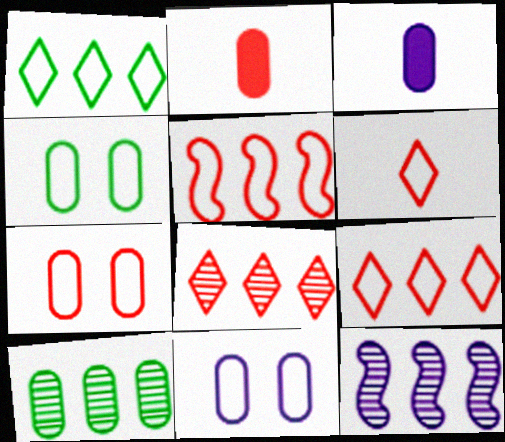[[2, 10, 11], 
[3, 7, 10], 
[4, 7, 11], 
[5, 6, 7], 
[8, 10, 12]]